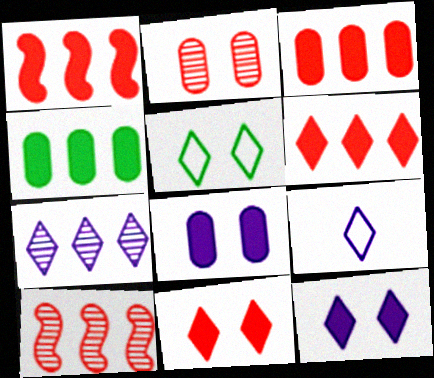[[1, 3, 6], 
[7, 9, 12]]